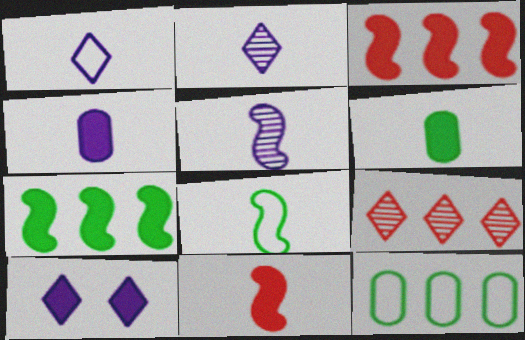[[1, 4, 5], 
[3, 6, 10], 
[5, 8, 11]]